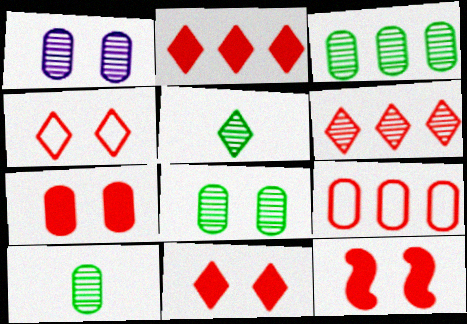[[3, 8, 10], 
[7, 11, 12]]